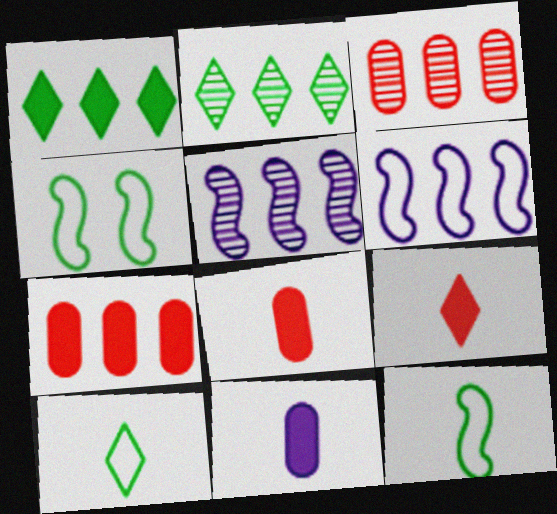[[1, 3, 6], 
[2, 3, 5], 
[2, 6, 7]]